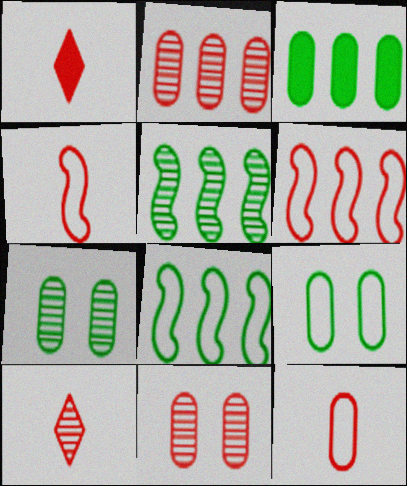[[1, 6, 11]]